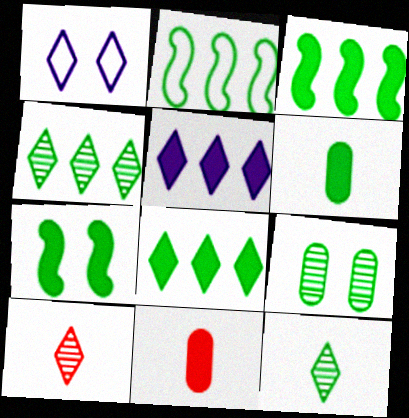[[1, 8, 10], 
[5, 7, 11], 
[6, 7, 8]]